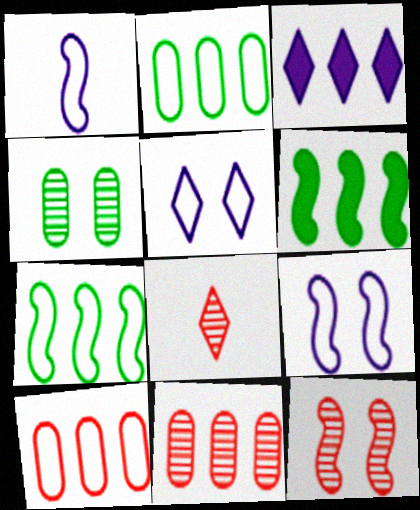[[1, 6, 12], 
[3, 7, 11], 
[8, 11, 12]]